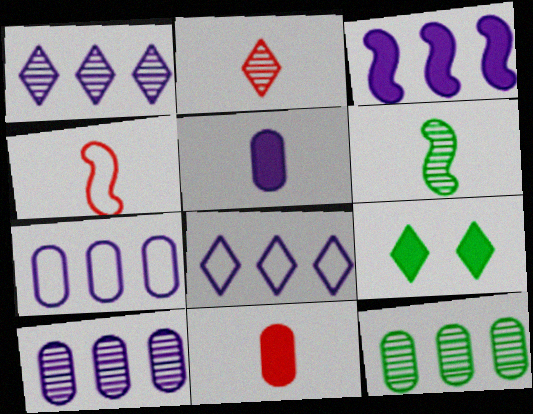[[1, 3, 7], 
[2, 4, 11], 
[2, 8, 9], 
[3, 8, 10], 
[3, 9, 11], 
[4, 9, 10]]